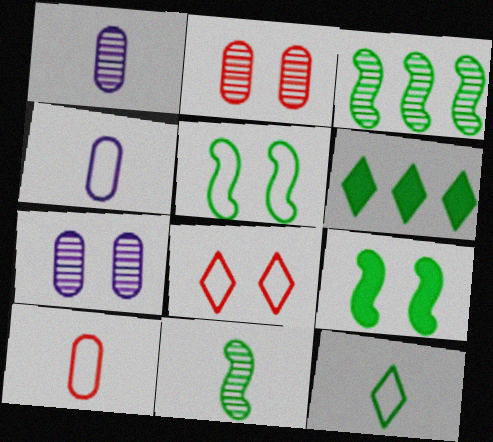[[7, 8, 9]]